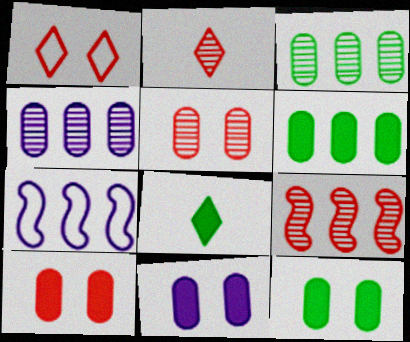[[2, 5, 9], 
[2, 7, 12], 
[5, 7, 8], 
[10, 11, 12]]